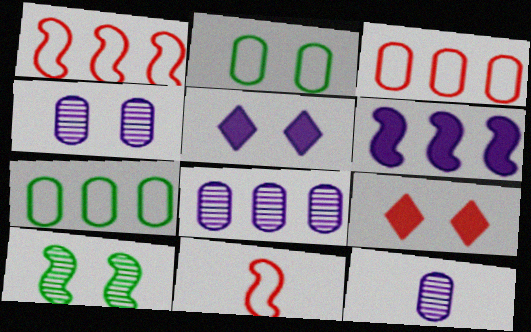[[4, 8, 12], 
[6, 10, 11]]